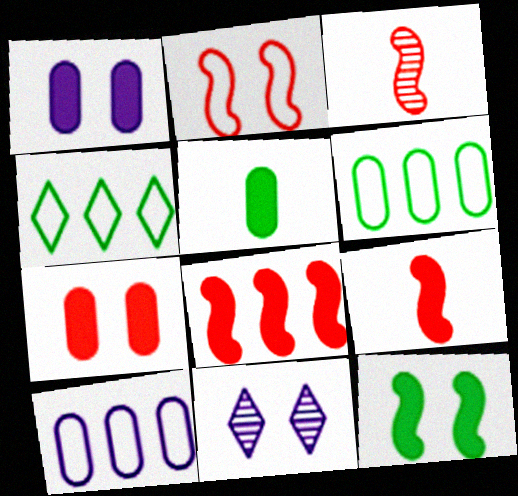[[1, 3, 4], 
[2, 3, 8], 
[6, 9, 11]]